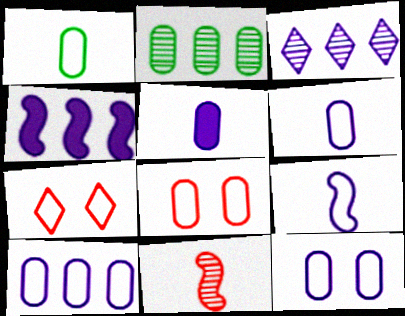[[1, 8, 10], 
[2, 5, 8], 
[3, 4, 10], 
[6, 10, 12]]